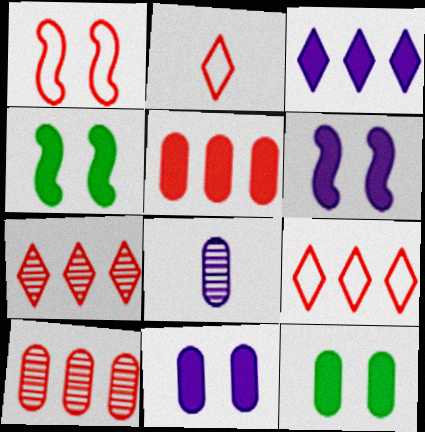[[4, 8, 9]]